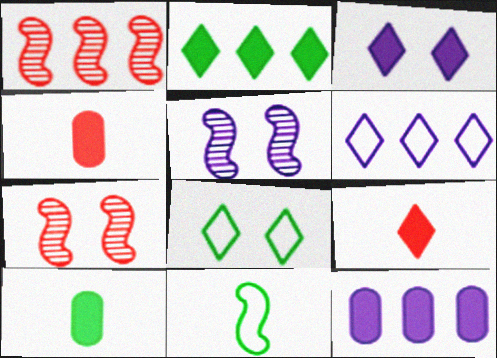[[2, 3, 9], 
[6, 7, 10]]